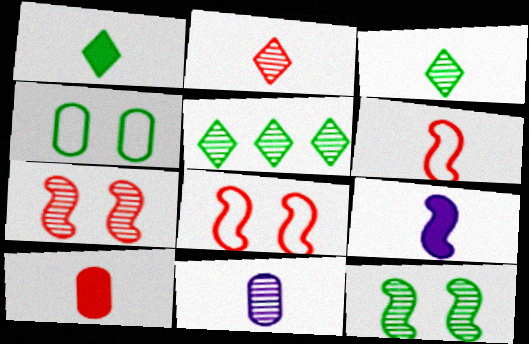[[1, 6, 11], 
[1, 9, 10], 
[2, 6, 10], 
[5, 7, 11]]